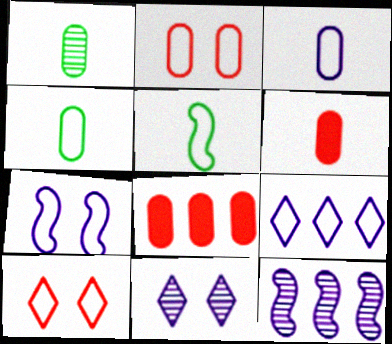[[1, 3, 6], 
[2, 5, 9], 
[3, 7, 9], 
[5, 8, 11]]